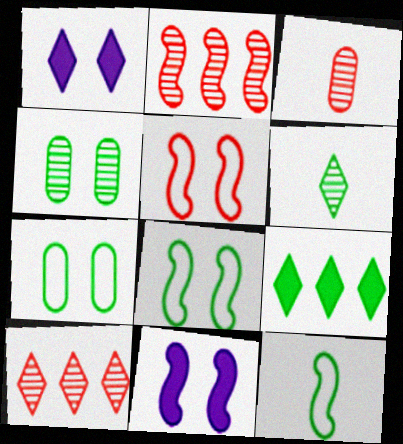[[1, 4, 5], 
[2, 11, 12], 
[4, 9, 12]]